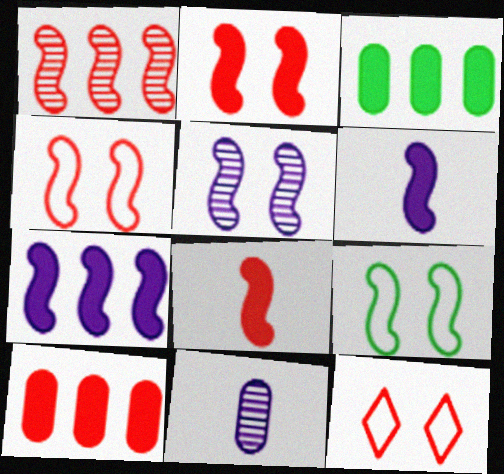[[1, 4, 8], 
[1, 6, 9], 
[2, 5, 9]]